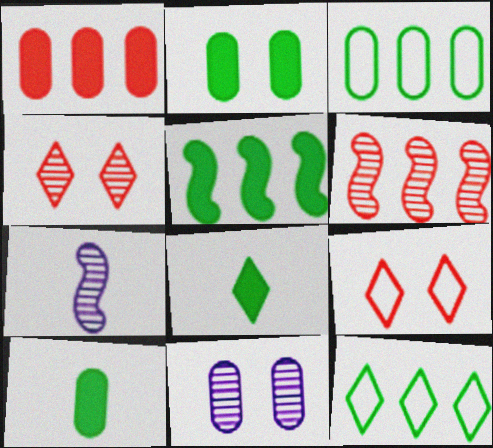[[2, 5, 8]]